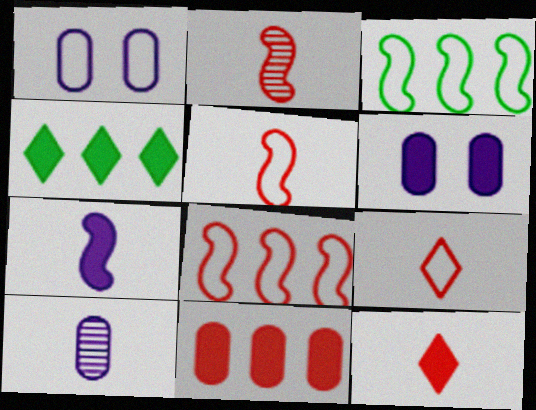[[1, 2, 4], 
[1, 3, 9]]